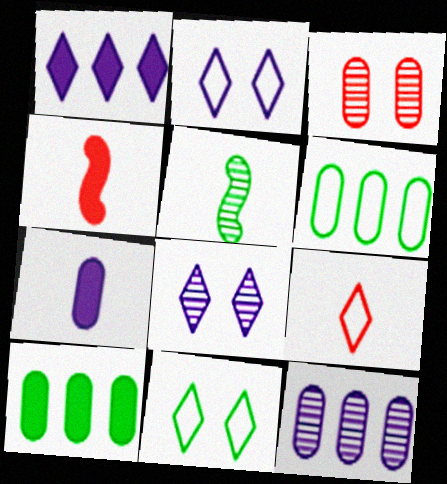[[3, 6, 7], 
[4, 6, 8], 
[4, 11, 12], 
[5, 7, 9], 
[5, 10, 11]]